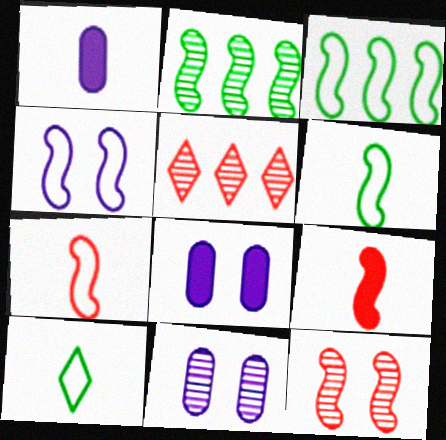[[2, 4, 9], 
[3, 4, 7], 
[5, 6, 8]]